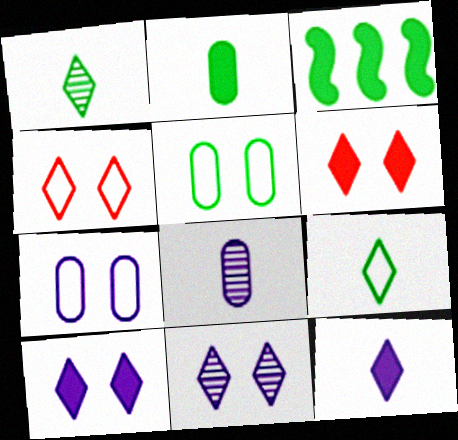[[1, 3, 5], 
[3, 4, 8]]